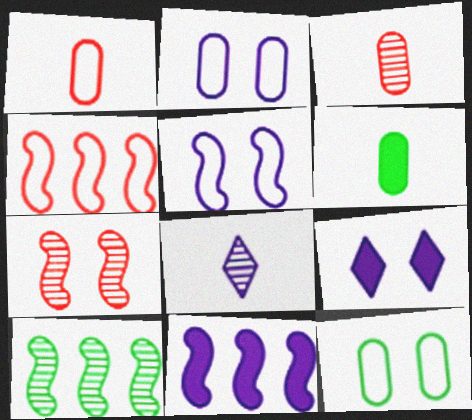[[1, 9, 10], 
[2, 8, 11], 
[4, 10, 11], 
[7, 9, 12]]